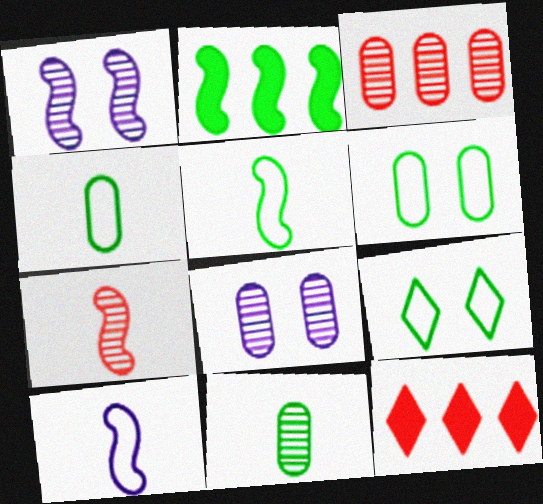[[1, 4, 12], 
[2, 9, 11], 
[3, 8, 11], 
[5, 8, 12]]